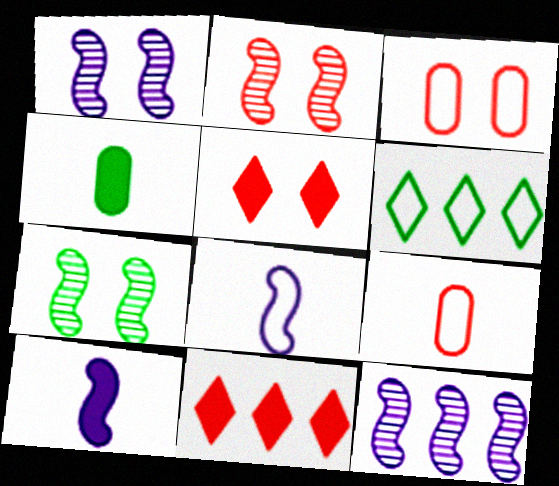[[1, 2, 7], 
[2, 3, 5], 
[2, 9, 11], 
[3, 6, 8], 
[4, 6, 7]]